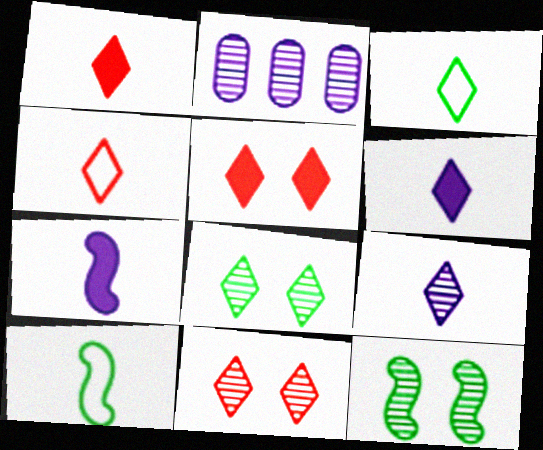[[1, 3, 9], 
[2, 5, 10]]